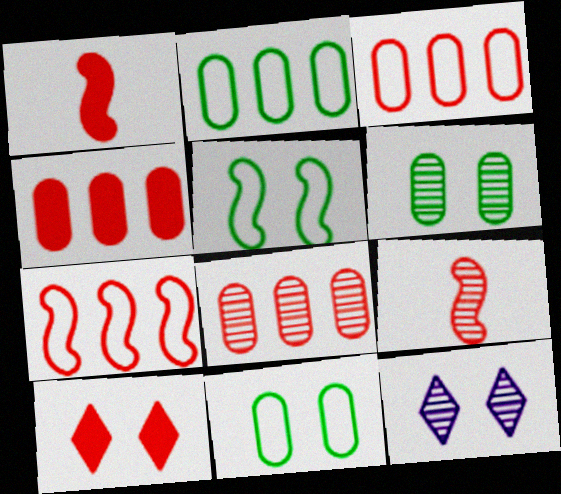[[1, 2, 12], 
[1, 4, 10], 
[3, 4, 8], 
[3, 9, 10]]